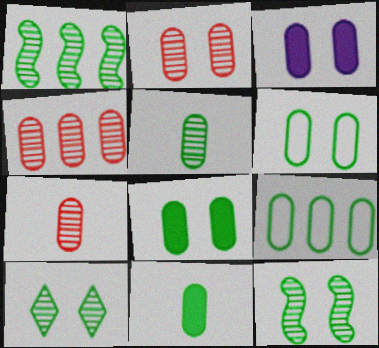[[1, 5, 10], 
[2, 3, 6], 
[2, 4, 7], 
[3, 7, 9], 
[5, 8, 9]]